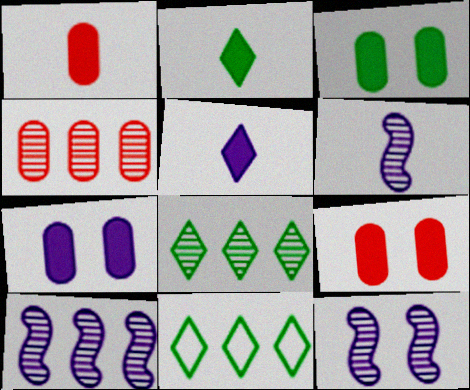[[1, 11, 12], 
[3, 7, 9], 
[4, 8, 10], 
[6, 9, 11], 
[6, 10, 12]]